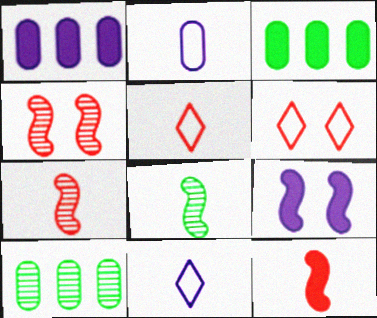[[1, 6, 8], 
[3, 4, 11], 
[5, 9, 10]]